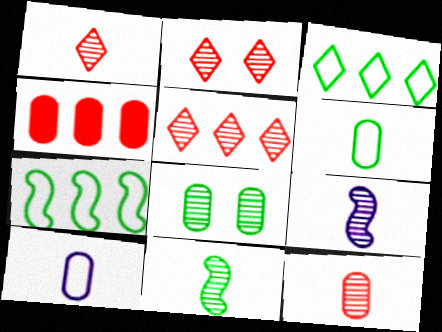[[1, 2, 5], 
[4, 8, 10], 
[5, 8, 9]]